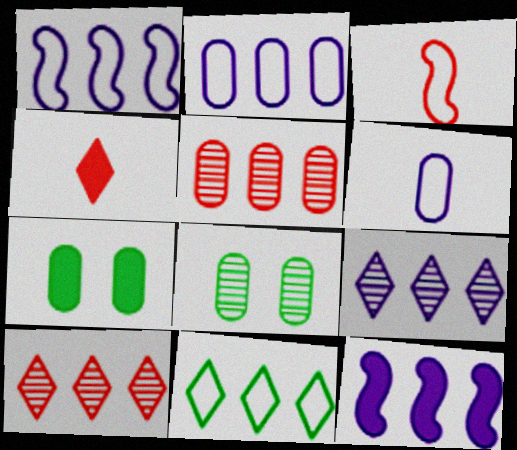[[1, 4, 8], 
[2, 9, 12], 
[3, 7, 9], 
[4, 7, 12], 
[5, 6, 7], 
[5, 11, 12]]